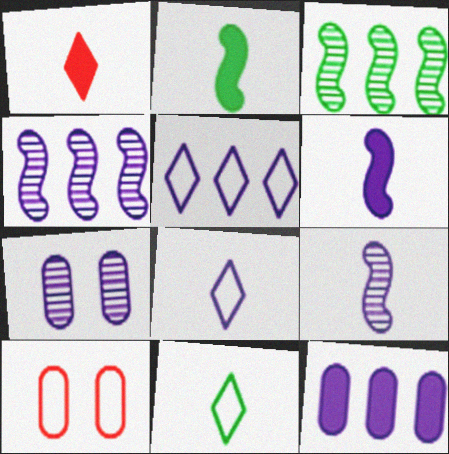[[4, 5, 12], 
[5, 6, 7]]